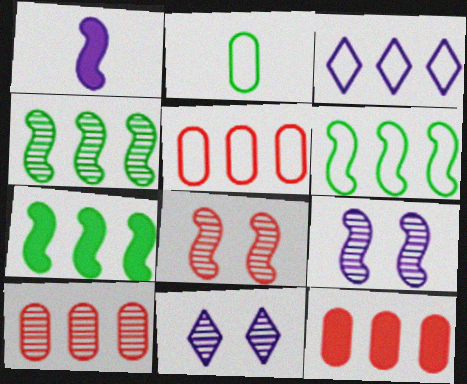[[1, 6, 8], 
[3, 4, 12], 
[3, 5, 6], 
[3, 7, 10], 
[4, 6, 7], 
[5, 10, 12]]